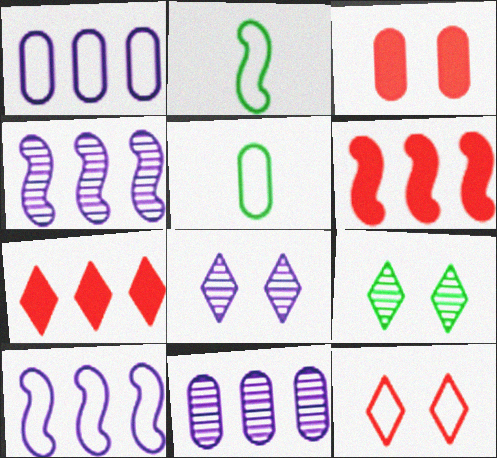[[1, 2, 12], 
[3, 5, 11], 
[5, 6, 8], 
[5, 10, 12]]